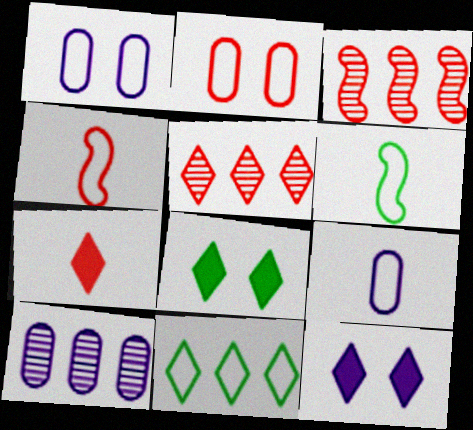[[1, 4, 11], 
[2, 3, 7], 
[3, 8, 9], 
[4, 8, 10]]